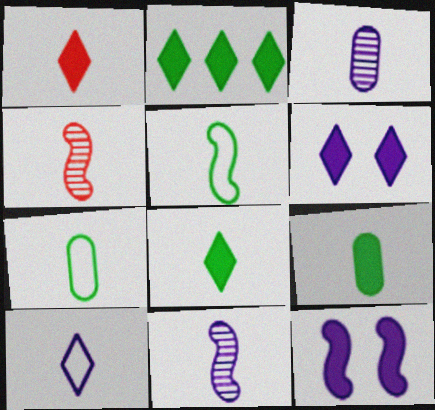[[1, 2, 6], 
[1, 3, 5], 
[1, 7, 11], 
[4, 9, 10]]